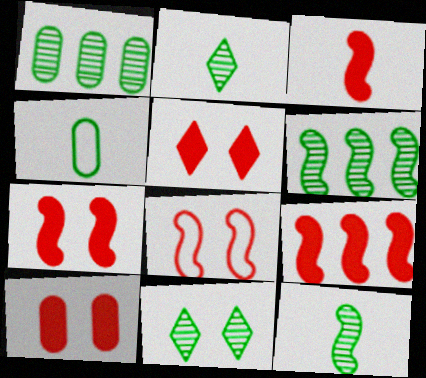[[1, 11, 12], 
[3, 7, 9], 
[5, 7, 10]]